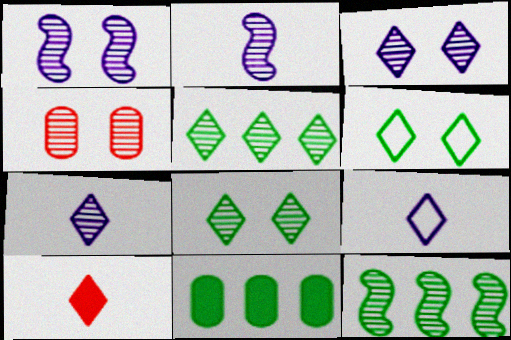[[1, 4, 8], 
[2, 4, 5], 
[4, 7, 12]]